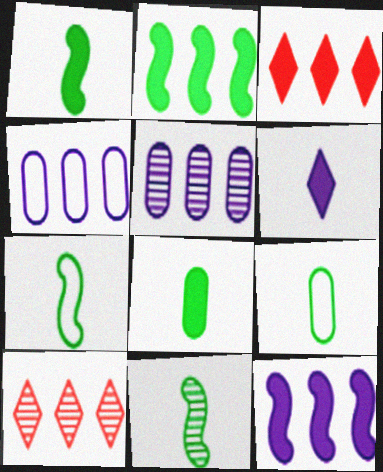[[1, 7, 11], 
[2, 4, 10]]